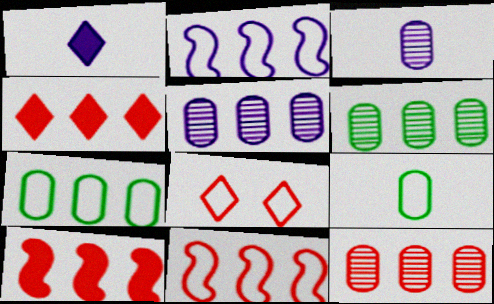[[2, 4, 6], 
[2, 8, 9], 
[4, 11, 12], 
[5, 6, 12]]